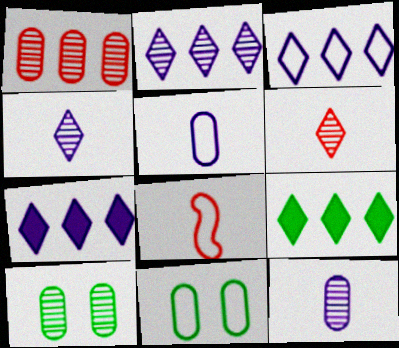[[1, 10, 12], 
[2, 3, 7], 
[3, 8, 11], 
[7, 8, 10]]